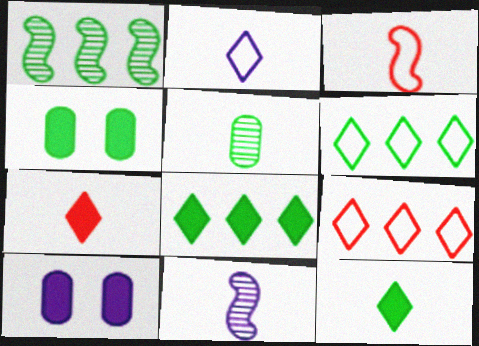[[4, 9, 11]]